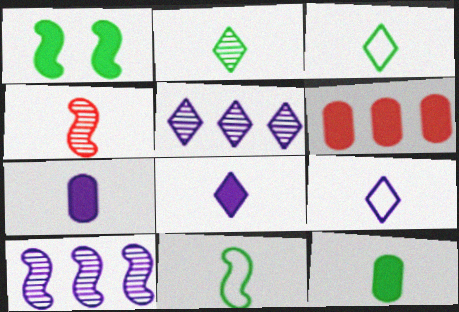[[1, 6, 8], 
[2, 11, 12], 
[3, 4, 7], 
[4, 9, 12]]